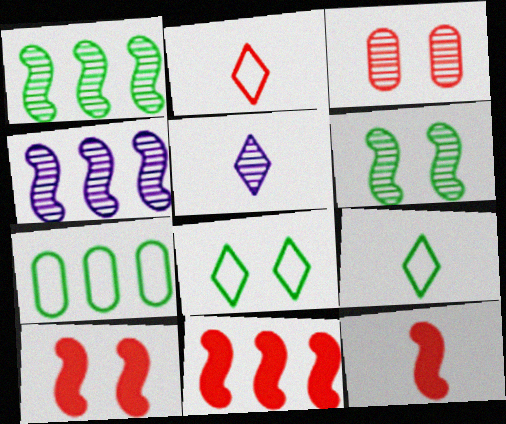[[1, 3, 5], 
[2, 3, 11], 
[5, 7, 10], 
[10, 11, 12]]